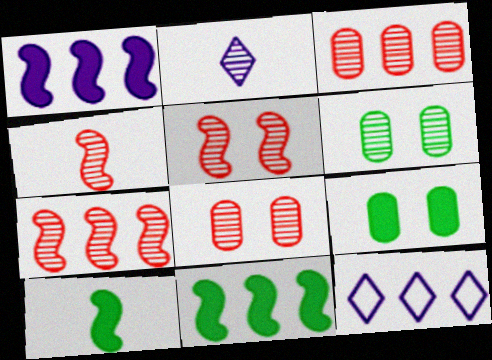[[2, 6, 7], 
[3, 11, 12], 
[4, 5, 7], 
[4, 9, 12], 
[8, 10, 12]]